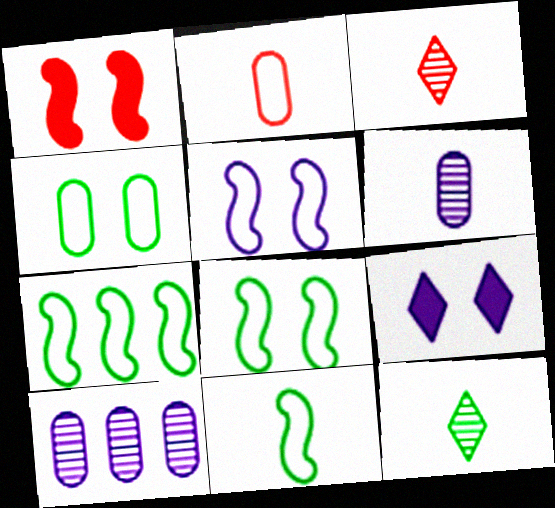[[7, 8, 11]]